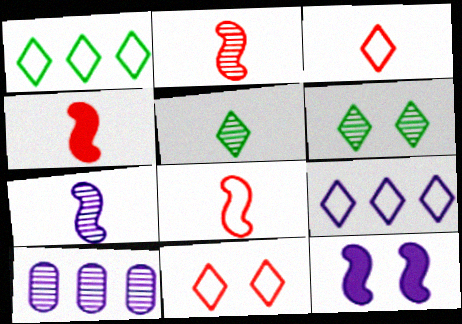[[2, 4, 8], 
[2, 6, 10]]